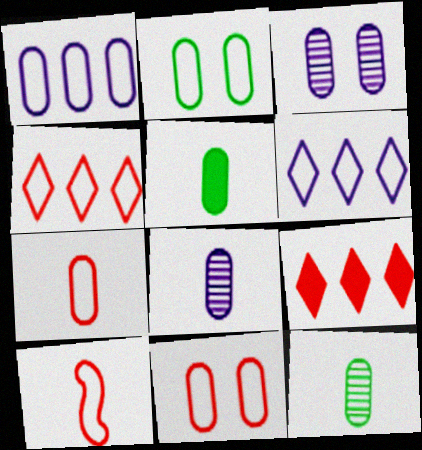[[1, 2, 7], 
[2, 6, 10], 
[4, 10, 11], 
[5, 7, 8]]